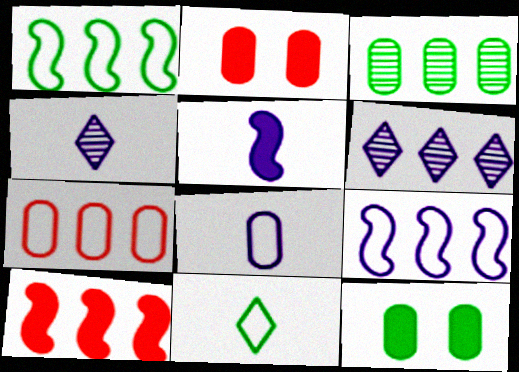[[1, 2, 4], 
[2, 3, 8], 
[4, 5, 8]]